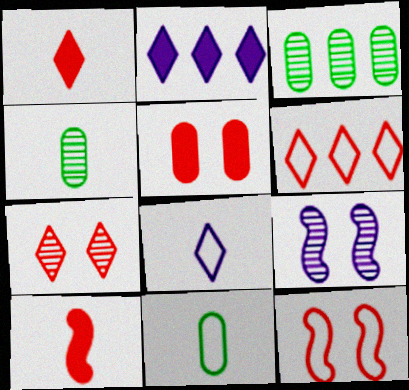[[1, 6, 7], 
[2, 4, 12], 
[4, 8, 10], 
[5, 7, 12]]